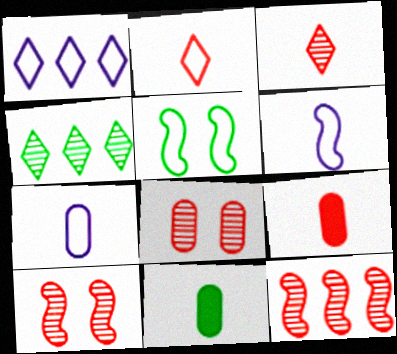[[1, 10, 11], 
[3, 6, 11], 
[3, 8, 12], 
[4, 5, 11]]